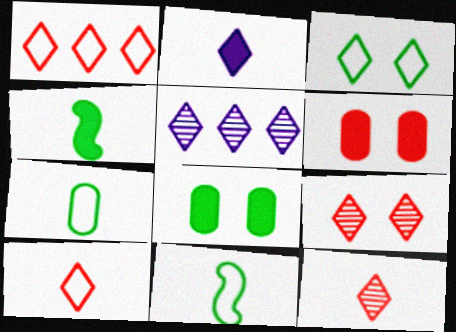[[5, 6, 11]]